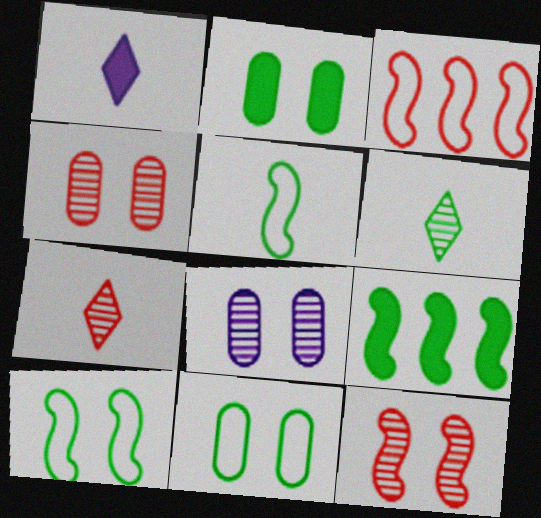[[6, 9, 11]]